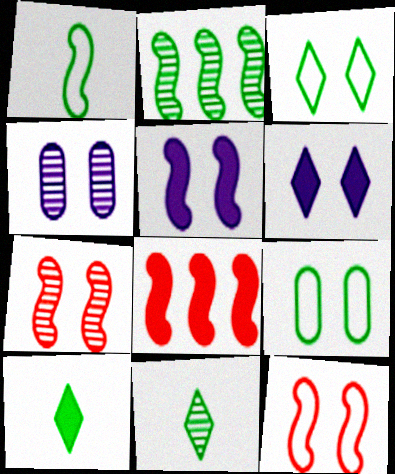[[2, 9, 10], 
[6, 7, 9]]